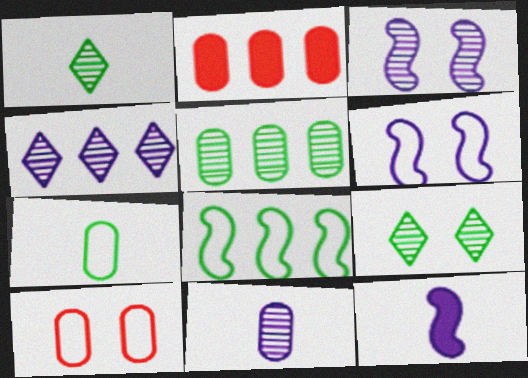[[1, 2, 6], 
[2, 4, 8], 
[3, 4, 11]]